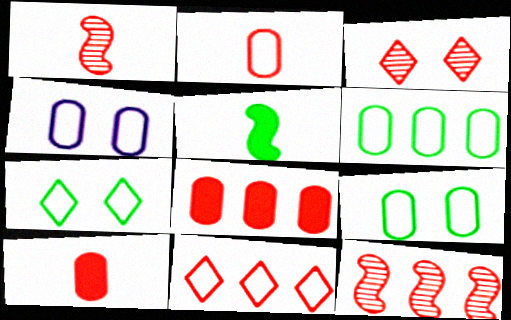[[2, 4, 6], 
[8, 11, 12]]